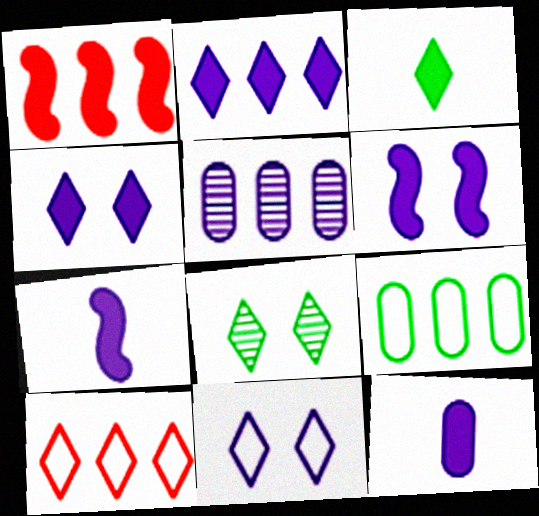[[2, 6, 12], 
[5, 7, 11]]